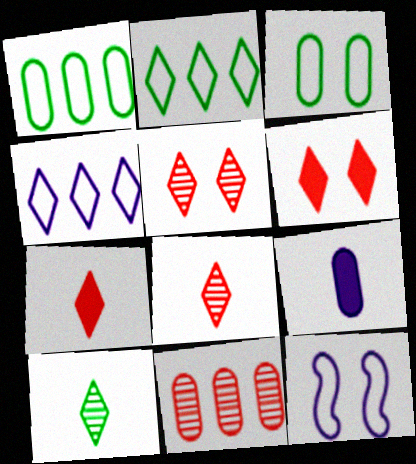[[3, 9, 11], 
[4, 6, 10]]